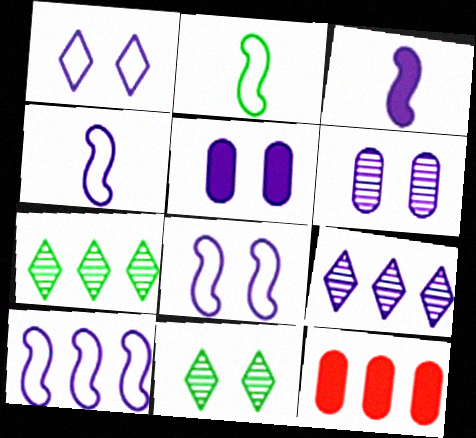[[4, 5, 9], 
[4, 8, 10], 
[4, 11, 12], 
[7, 10, 12]]